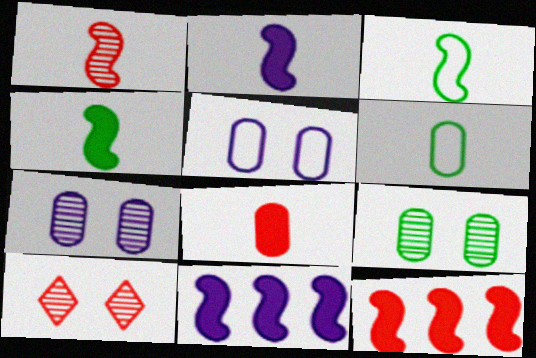[[1, 2, 3], 
[6, 10, 11]]